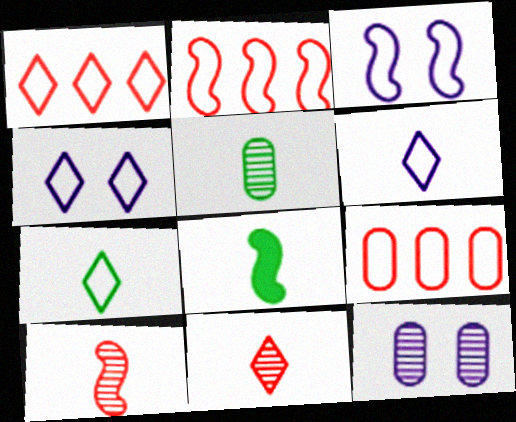[[1, 2, 9], 
[1, 4, 7], 
[1, 8, 12], 
[3, 7, 9], 
[5, 7, 8]]